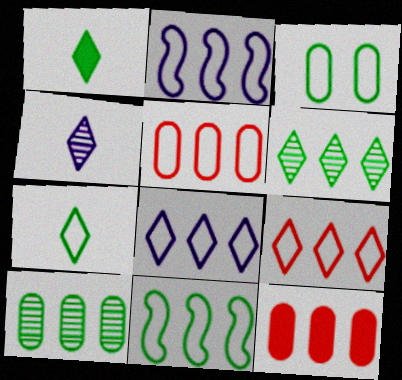[[2, 6, 12], 
[3, 7, 11], 
[5, 8, 11]]